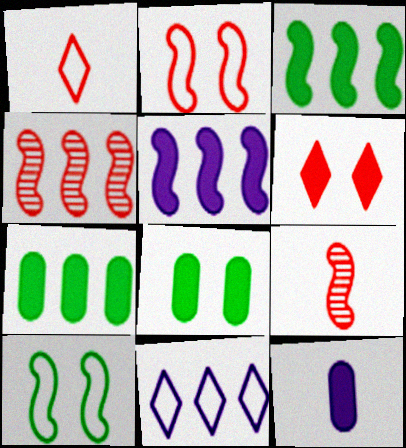[[3, 6, 12], 
[4, 7, 11], 
[5, 9, 10], 
[8, 9, 11]]